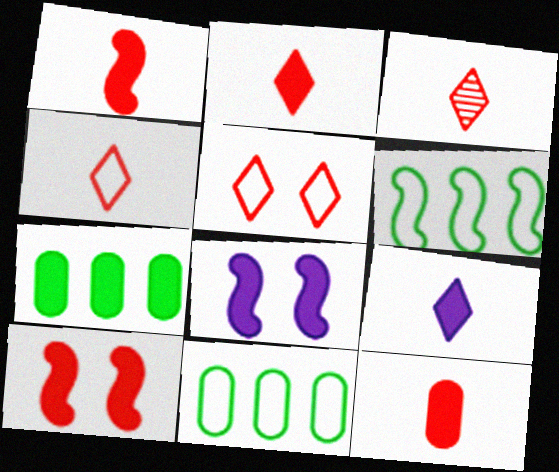[[1, 2, 12], 
[2, 3, 4], 
[2, 7, 8], 
[3, 8, 11], 
[7, 9, 10]]